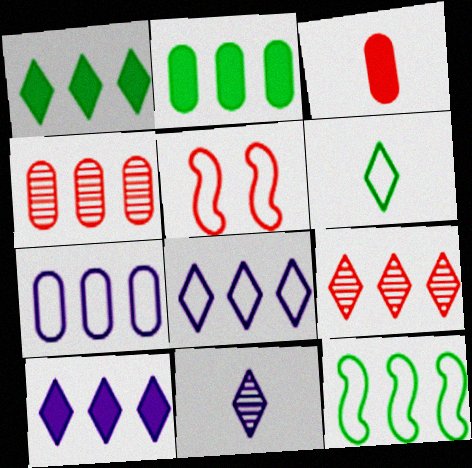[[1, 8, 9], 
[2, 4, 7], 
[2, 5, 11], 
[3, 5, 9], 
[4, 10, 12], 
[5, 6, 7]]